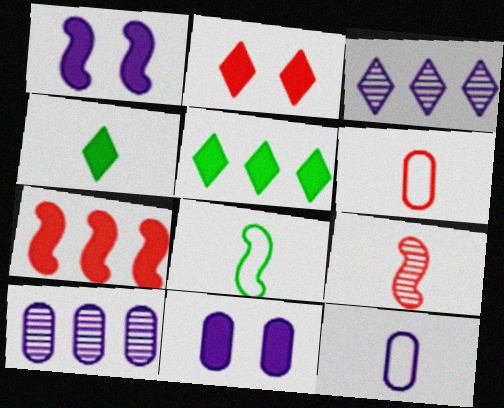[[1, 3, 12], 
[2, 8, 10], 
[4, 7, 11], 
[4, 9, 12], 
[10, 11, 12]]